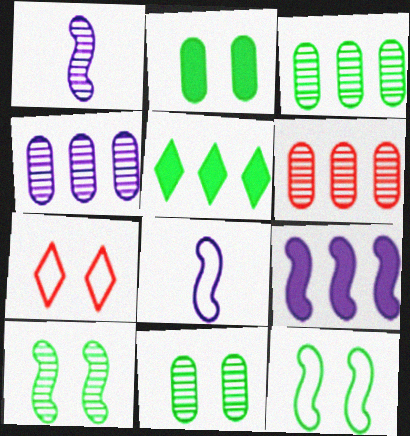[[3, 4, 6]]